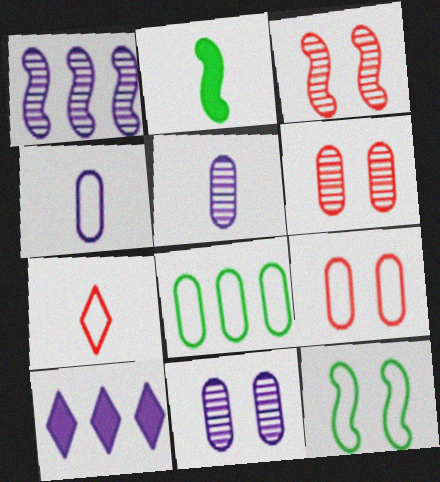[[2, 5, 7], 
[4, 8, 9]]